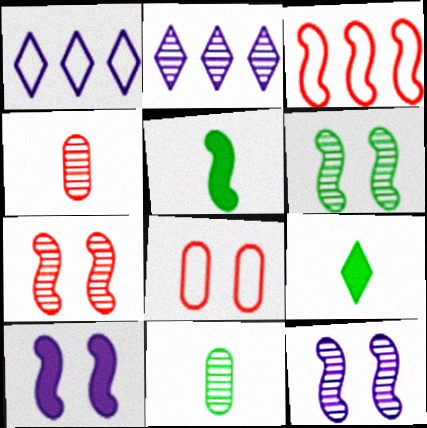[[2, 4, 6], 
[2, 5, 8], 
[2, 7, 11], 
[3, 5, 12], 
[6, 7, 12]]